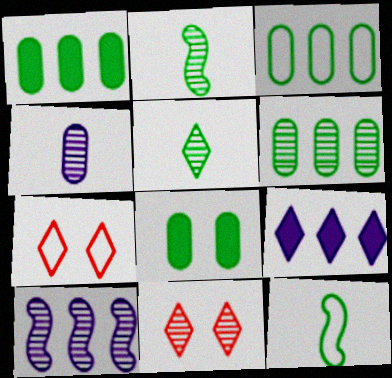[[1, 3, 6], 
[5, 7, 9]]